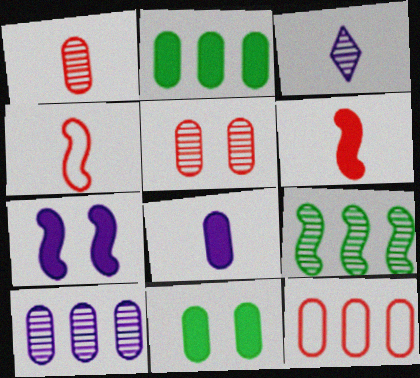[[2, 10, 12], 
[3, 5, 9], 
[4, 7, 9]]